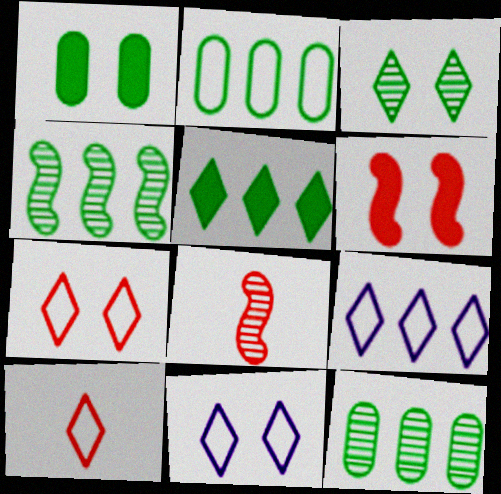[[1, 8, 9], 
[2, 4, 5]]